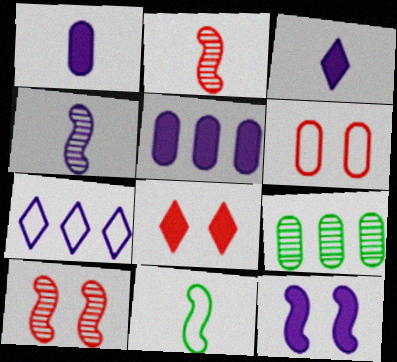[[1, 6, 9], 
[3, 5, 12], 
[6, 7, 11], 
[6, 8, 10]]